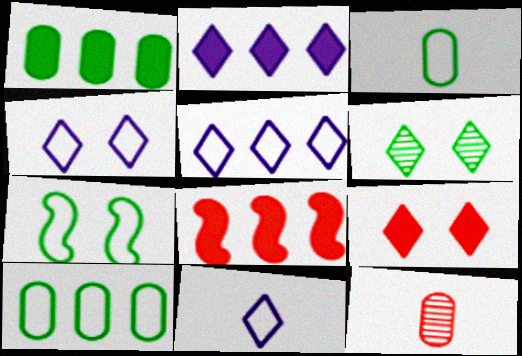[[1, 2, 8], 
[2, 7, 12], 
[4, 5, 11], 
[4, 6, 9]]